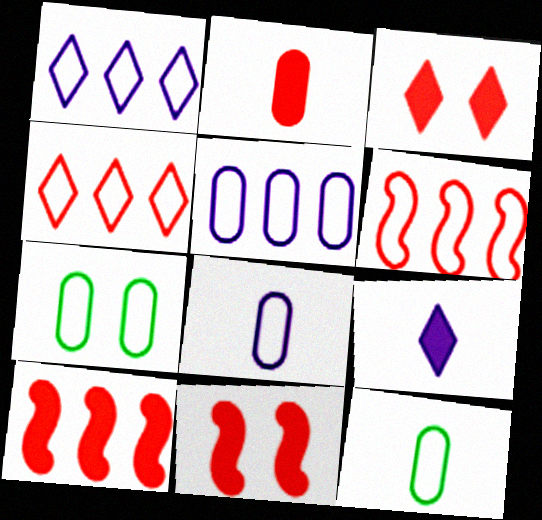[[2, 3, 10]]